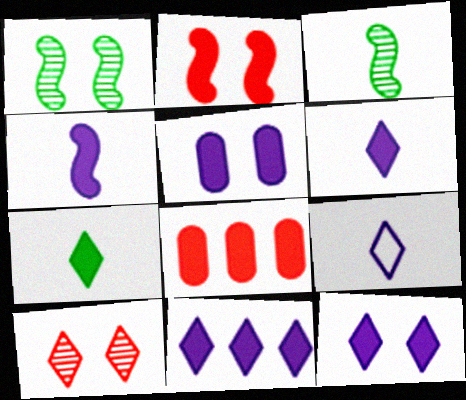[[1, 8, 9], 
[4, 5, 11], 
[6, 11, 12]]